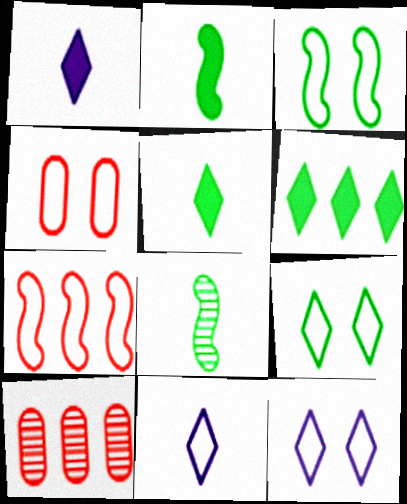[[1, 3, 10], 
[2, 10, 12], 
[3, 4, 12]]